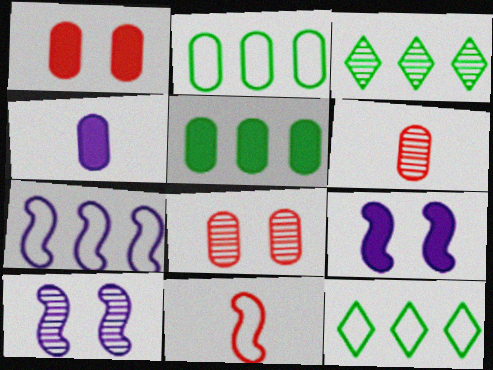[[1, 4, 5], 
[2, 4, 8], 
[3, 6, 10], 
[6, 9, 12]]